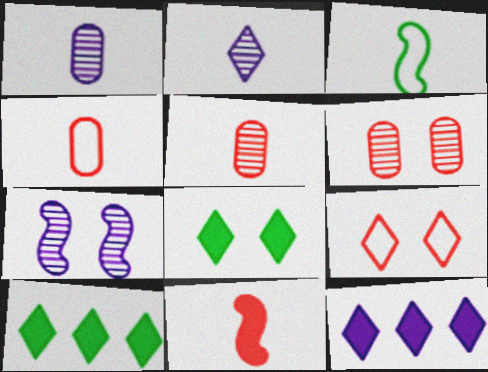[[2, 9, 10], 
[3, 6, 12], 
[4, 7, 10]]